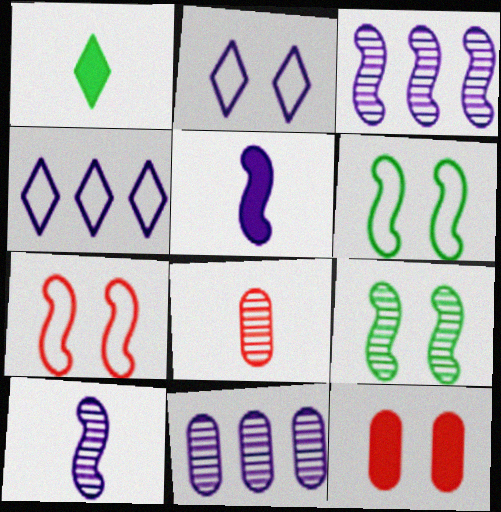[[1, 7, 11], 
[2, 5, 11], 
[2, 9, 12]]